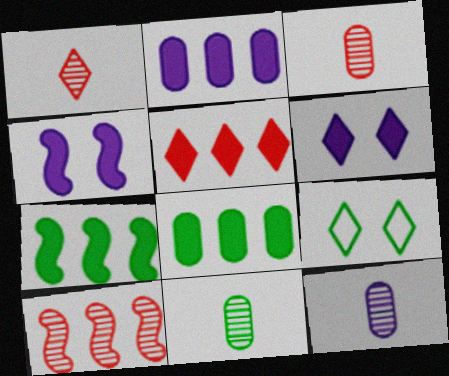[[2, 5, 7], 
[3, 11, 12], 
[7, 9, 11]]